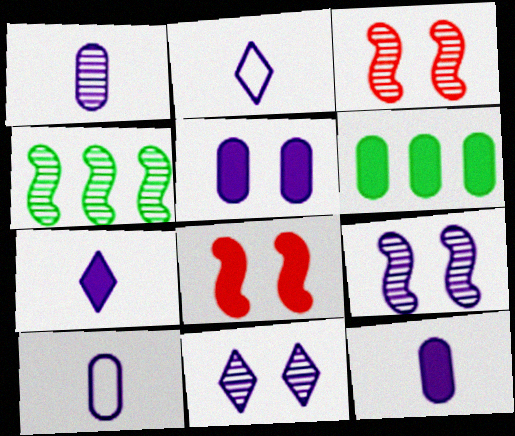[[1, 10, 12], 
[2, 3, 6], 
[6, 7, 8]]